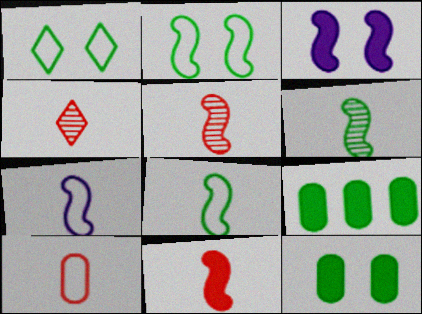[[1, 6, 9], 
[4, 10, 11], 
[6, 7, 11]]